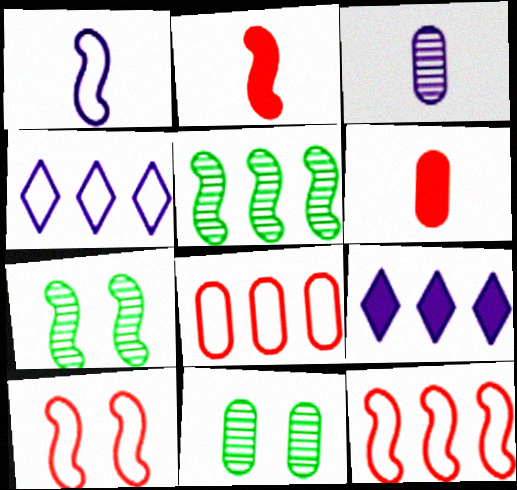[[2, 4, 11], 
[4, 6, 7], 
[5, 8, 9]]